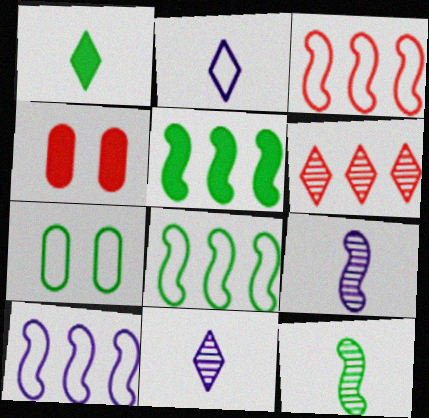[[2, 3, 7], 
[3, 8, 10], 
[4, 8, 11]]